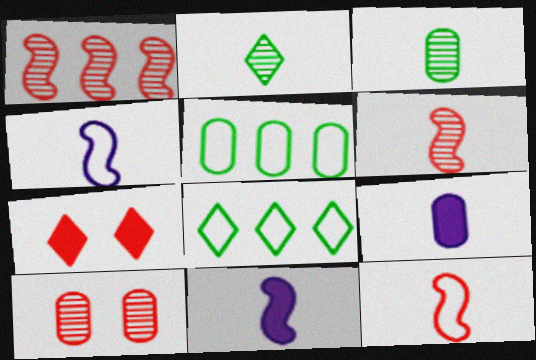[[2, 9, 12], 
[5, 9, 10], 
[8, 10, 11]]